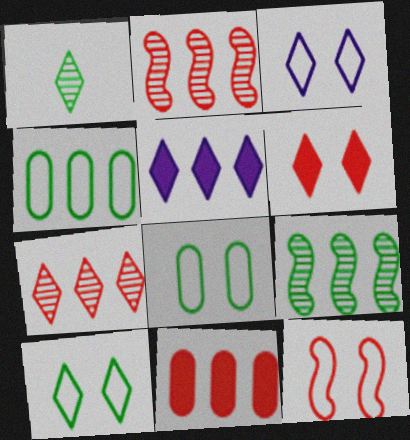[[2, 4, 5], 
[3, 8, 12]]